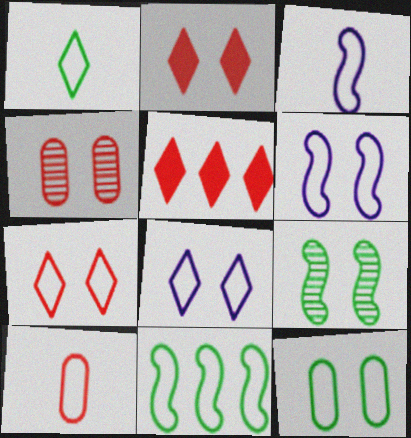[[1, 3, 10], 
[1, 11, 12], 
[6, 7, 12], 
[8, 10, 11]]